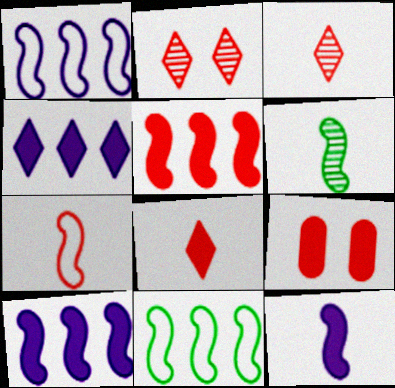[[5, 8, 9], 
[6, 7, 12]]